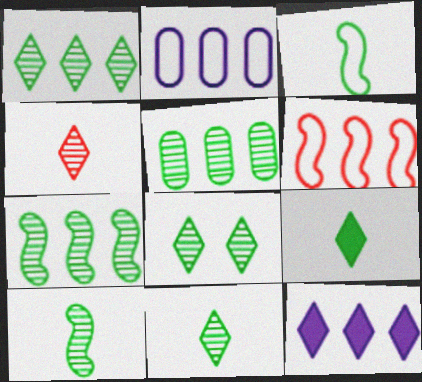[[1, 5, 7], 
[1, 8, 11], 
[5, 6, 12], 
[5, 8, 10]]